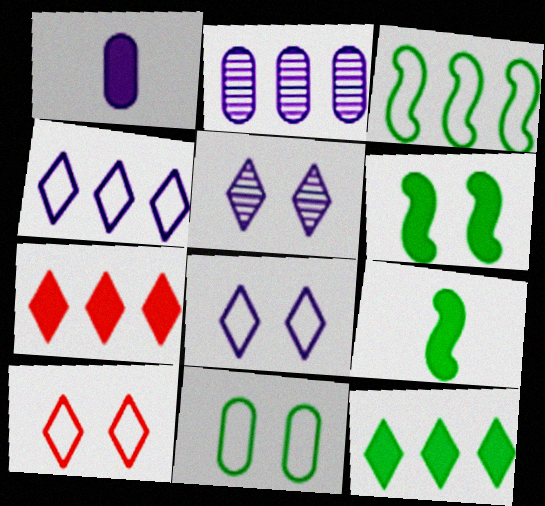[[1, 6, 7], 
[2, 3, 7], 
[2, 9, 10]]